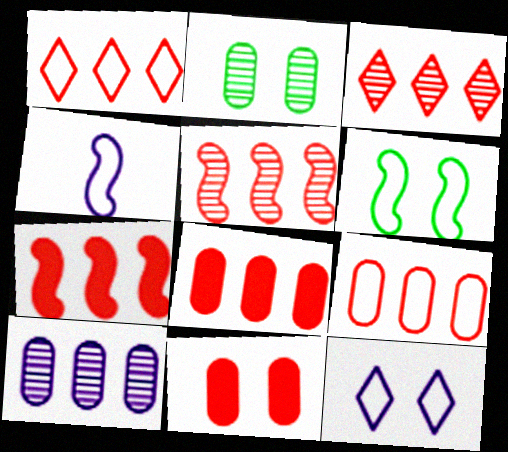[[1, 5, 8], 
[3, 7, 9]]